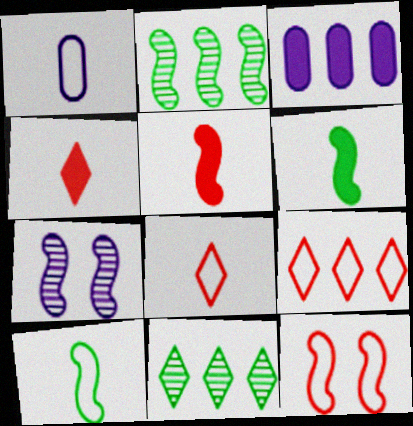[[1, 8, 10], 
[2, 3, 9]]